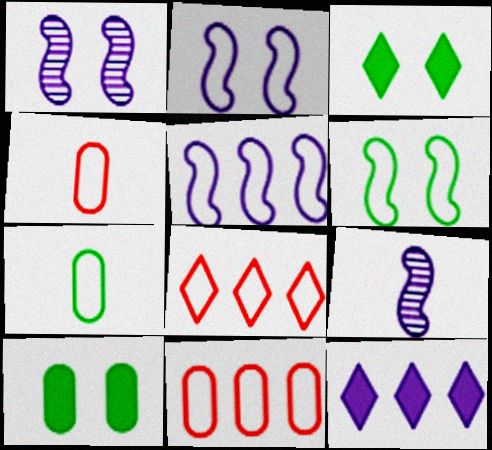[[2, 7, 8], 
[3, 9, 11], 
[8, 9, 10]]